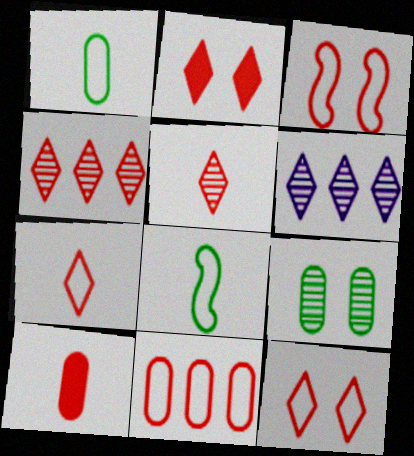[[2, 4, 7], 
[3, 4, 10], 
[3, 7, 11]]